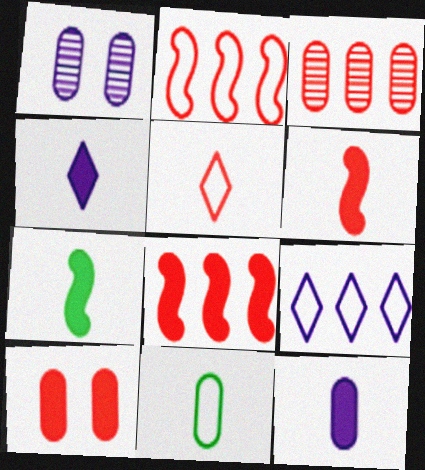[]